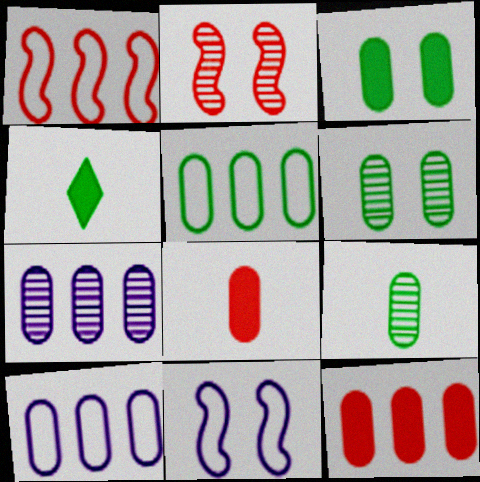[[2, 4, 10], 
[3, 5, 9], 
[5, 7, 12], 
[6, 8, 10]]